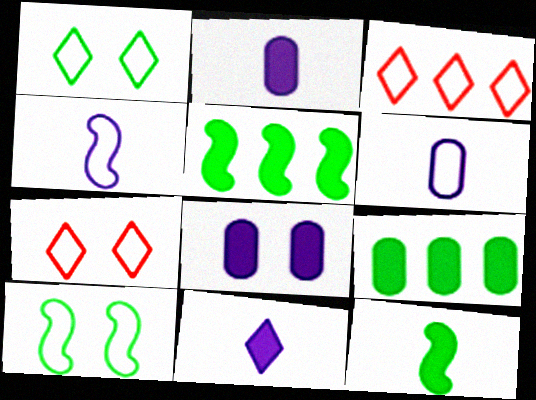[[3, 6, 10]]